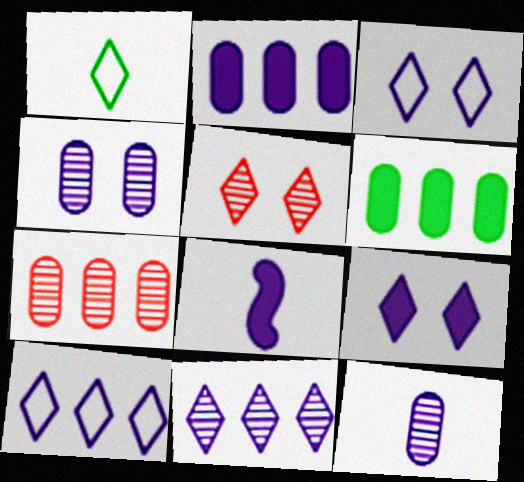[[2, 8, 9], 
[4, 8, 10]]